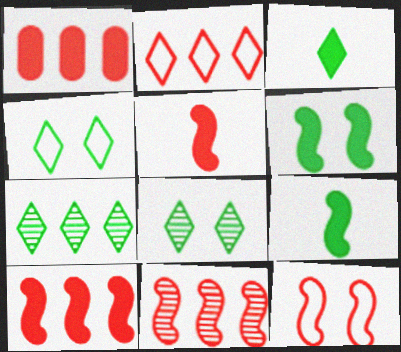[[1, 2, 11], 
[3, 4, 7], 
[5, 11, 12]]